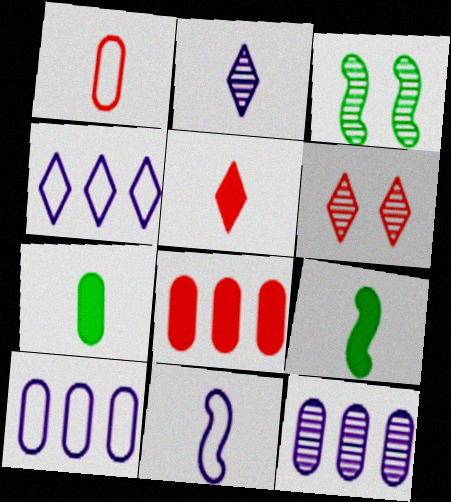[[1, 2, 9], 
[3, 5, 10], 
[6, 9, 10]]